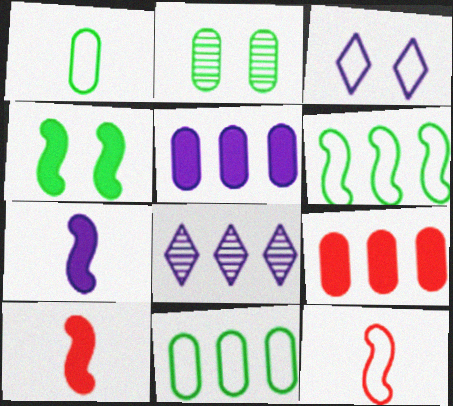[[3, 11, 12], 
[6, 8, 9]]